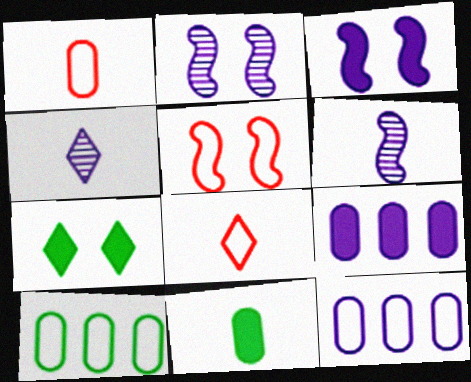[[3, 4, 12], 
[6, 8, 11]]